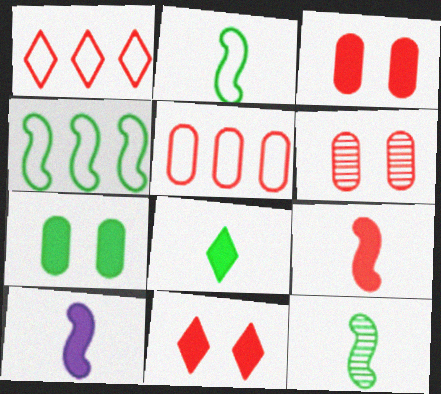[[1, 6, 9]]